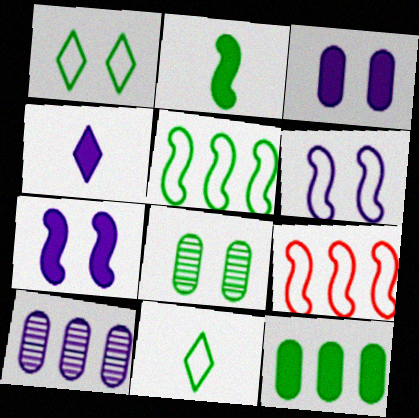[[4, 6, 10], 
[4, 8, 9]]